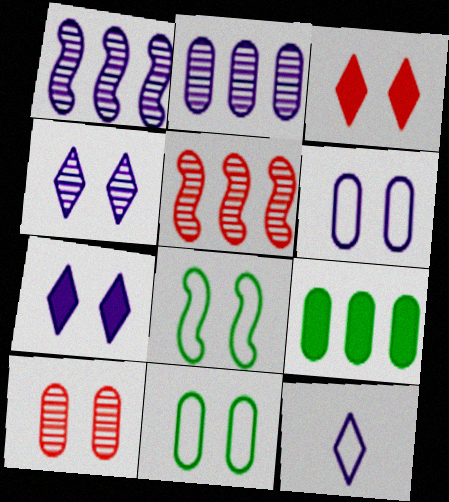[[7, 8, 10]]